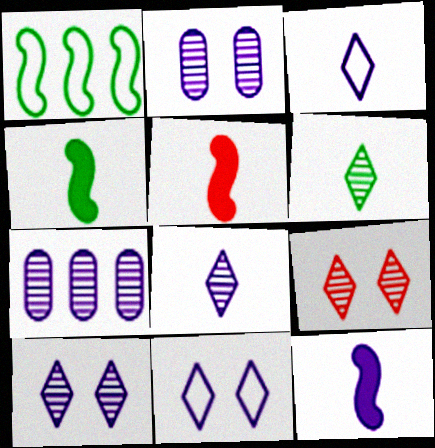[[4, 5, 12], 
[7, 11, 12]]